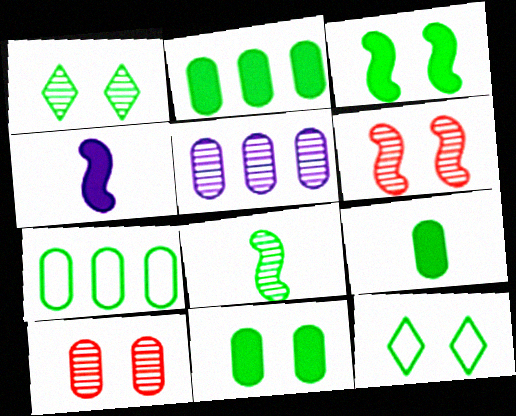[[2, 8, 12], 
[2, 9, 11]]